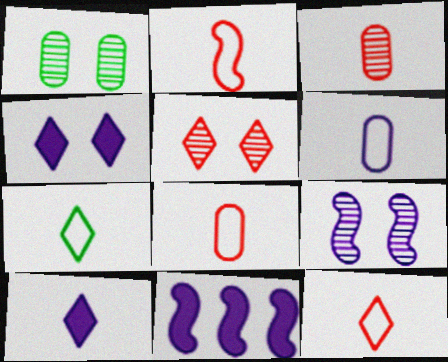[[1, 5, 9], 
[1, 11, 12], 
[2, 6, 7], 
[2, 8, 12]]